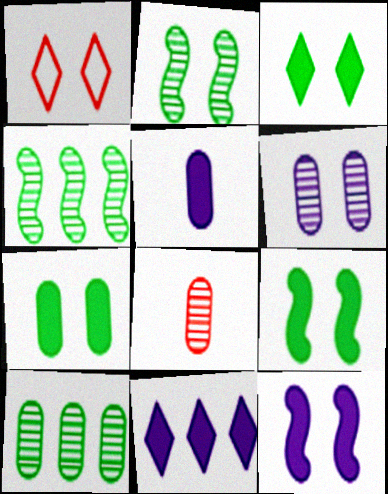[[1, 4, 5], 
[1, 6, 9], 
[3, 7, 9], 
[5, 11, 12], 
[6, 8, 10]]